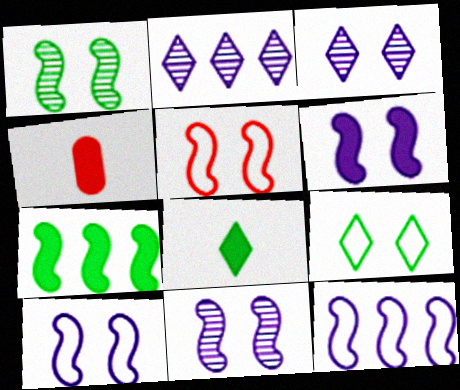[[1, 5, 6], 
[6, 10, 11]]